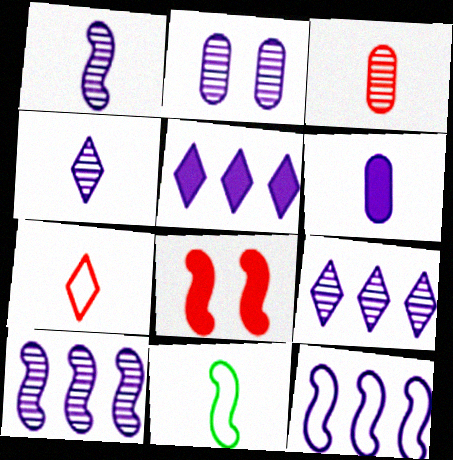[[1, 2, 9], 
[2, 4, 10], 
[8, 10, 11]]